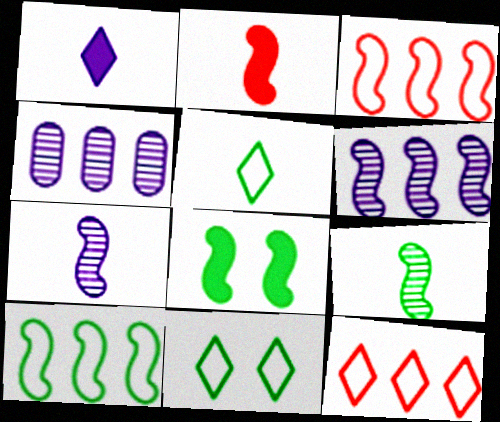[[2, 4, 11], 
[3, 7, 8], 
[8, 9, 10]]